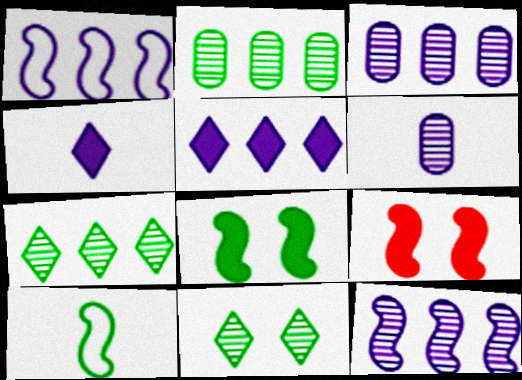[[1, 3, 5], 
[9, 10, 12]]